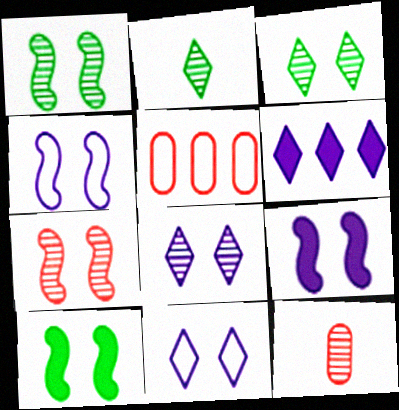[[2, 5, 9], 
[4, 7, 10]]